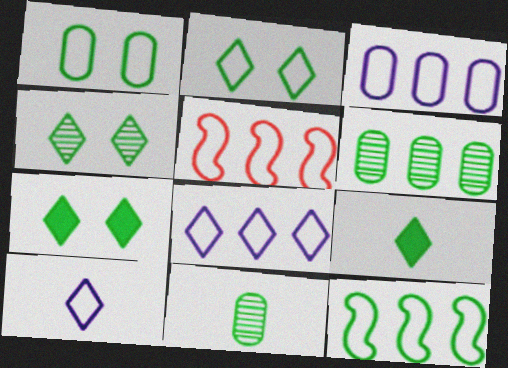[[1, 5, 10], 
[2, 4, 7], 
[7, 11, 12]]